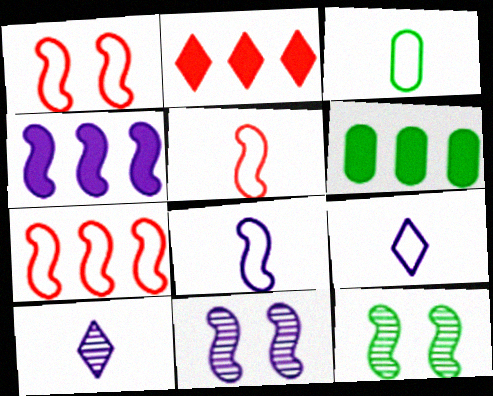[[1, 5, 7], 
[1, 6, 10], 
[2, 3, 11], 
[2, 4, 6], 
[3, 5, 9], 
[4, 5, 12], 
[4, 8, 11]]